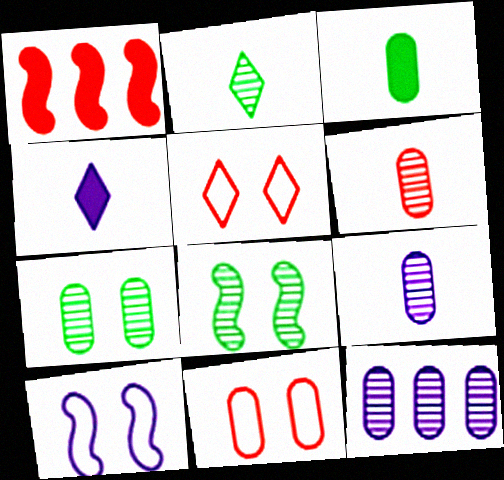[[1, 5, 6], 
[3, 11, 12], 
[4, 10, 12], 
[6, 7, 12]]